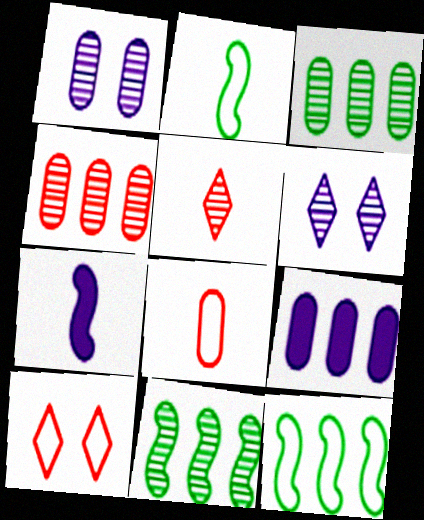[[1, 5, 11], 
[3, 7, 10]]